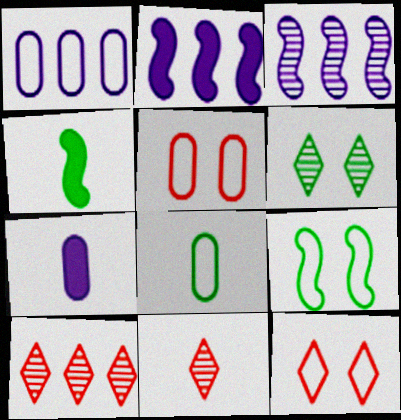[[1, 5, 8], 
[7, 9, 10]]